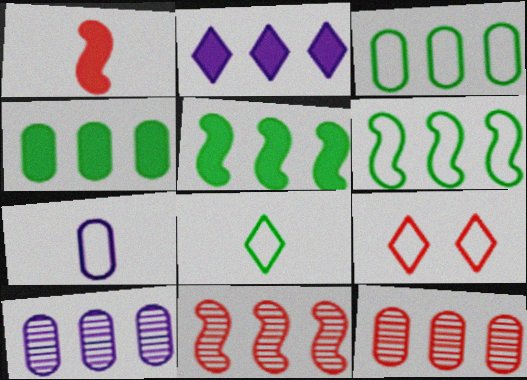[[1, 9, 12], 
[2, 3, 11], 
[2, 6, 12], 
[6, 7, 9]]